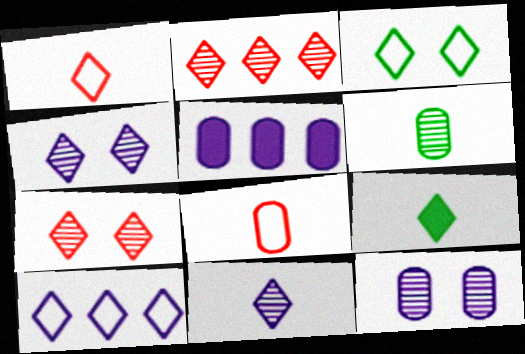[[1, 3, 10], 
[1, 9, 11], 
[7, 9, 10]]